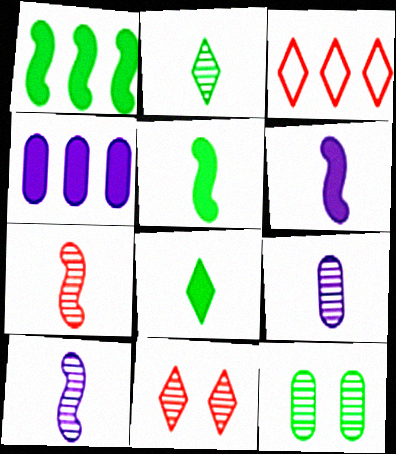[[2, 7, 9], 
[3, 6, 12]]